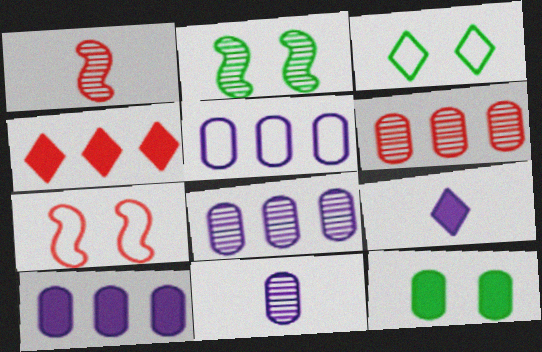[[1, 3, 10], 
[2, 3, 12], 
[5, 8, 10]]